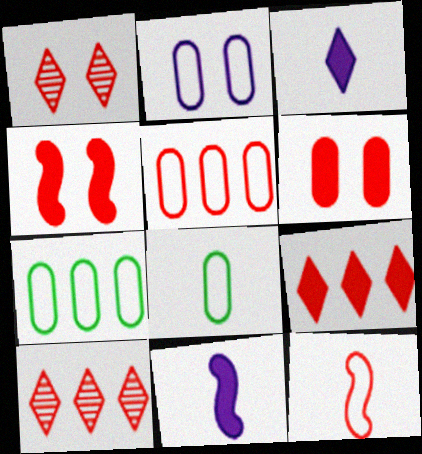[[1, 7, 11], 
[2, 5, 8], 
[6, 10, 12]]